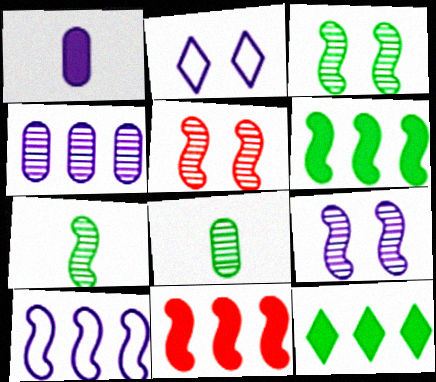[[2, 8, 11], 
[3, 5, 9]]